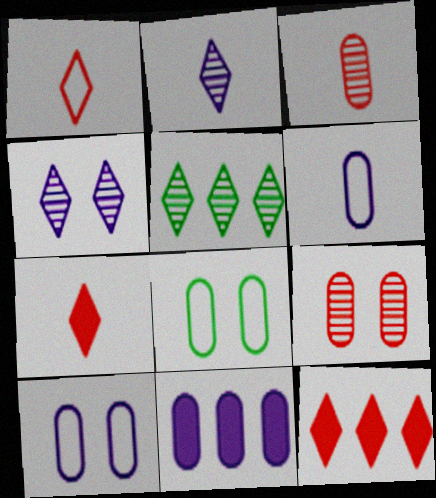[[3, 8, 11]]